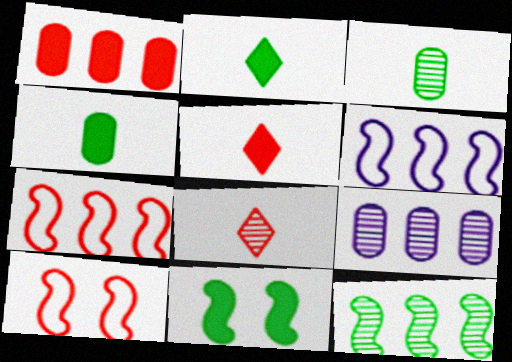[[1, 8, 10], 
[2, 9, 10]]